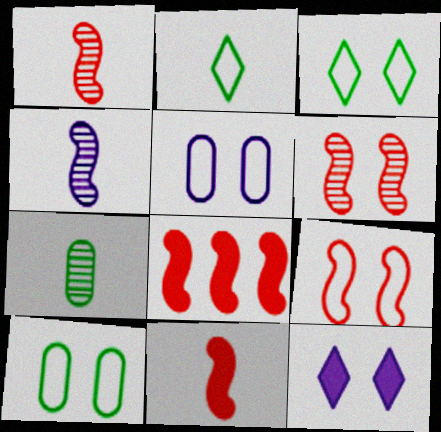[[1, 8, 9], 
[3, 5, 9], 
[6, 10, 12]]